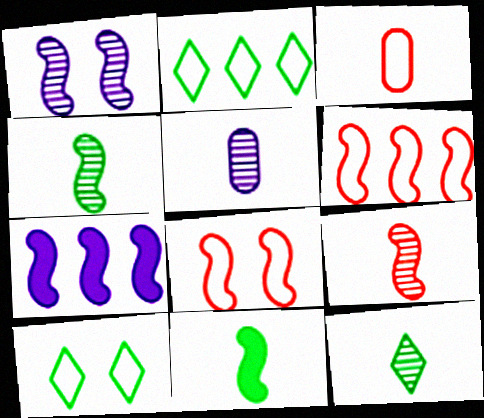[[1, 6, 11], 
[4, 7, 8], 
[5, 9, 12]]